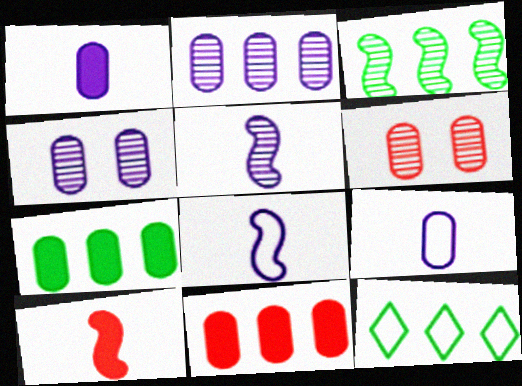[[3, 7, 12], 
[4, 10, 12], 
[6, 7, 9]]